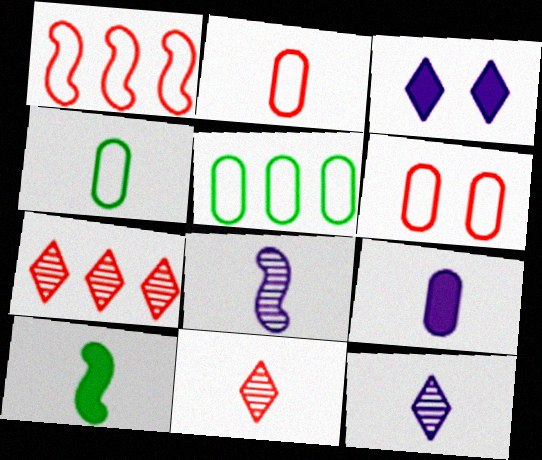[[2, 10, 12]]